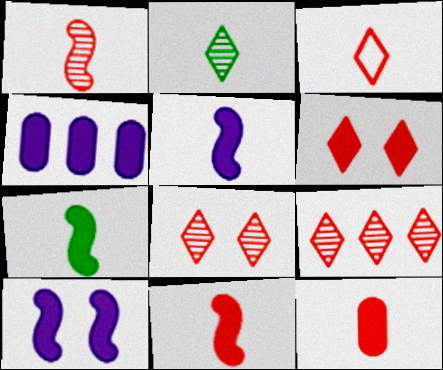[[1, 3, 12], 
[3, 6, 9], 
[4, 6, 7], 
[5, 7, 11]]